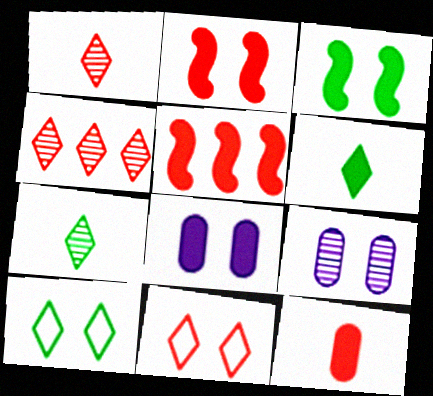[[2, 9, 10], 
[3, 9, 11], 
[5, 6, 8]]